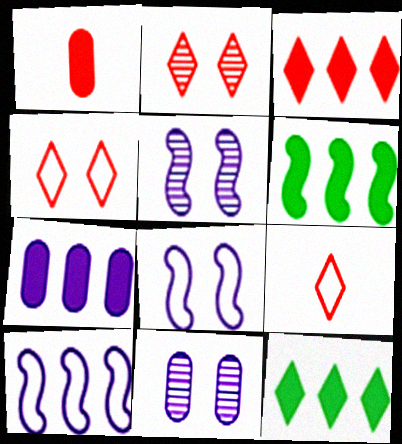[[2, 3, 9], 
[3, 6, 7], 
[6, 9, 11]]